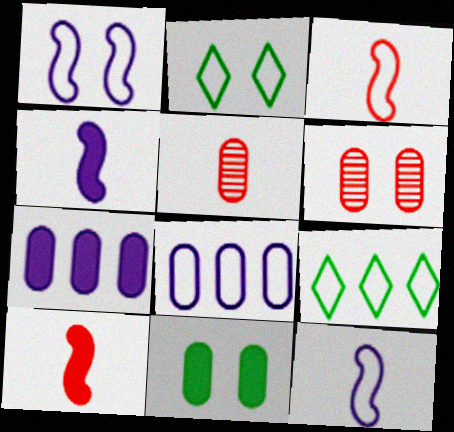[[2, 3, 8], 
[4, 6, 9], 
[5, 8, 11]]